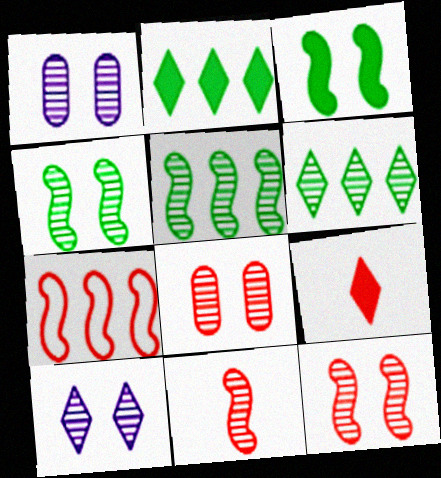[[1, 6, 11], 
[4, 8, 10], 
[7, 8, 9]]